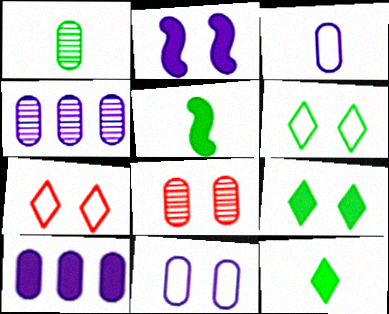[[1, 4, 8], 
[2, 6, 8], 
[4, 5, 7]]